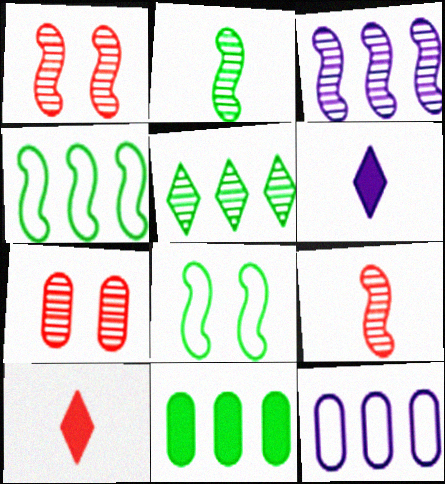[[1, 2, 3], 
[4, 5, 11], 
[4, 6, 7]]